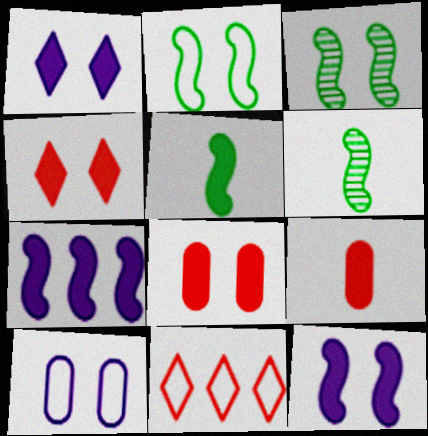[[3, 4, 10]]